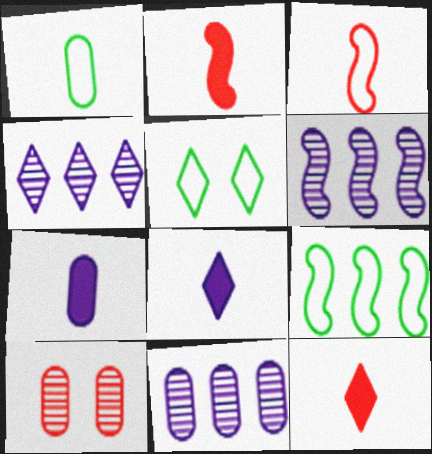[[1, 5, 9], 
[2, 5, 11], 
[4, 5, 12], 
[4, 6, 11], 
[8, 9, 10]]